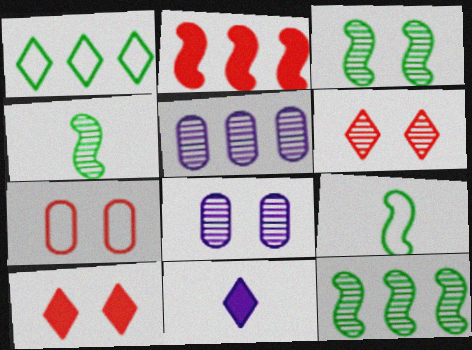[[1, 2, 5], 
[1, 6, 11], 
[3, 4, 12], 
[3, 6, 8], 
[4, 5, 6], 
[5, 9, 10], 
[7, 11, 12]]